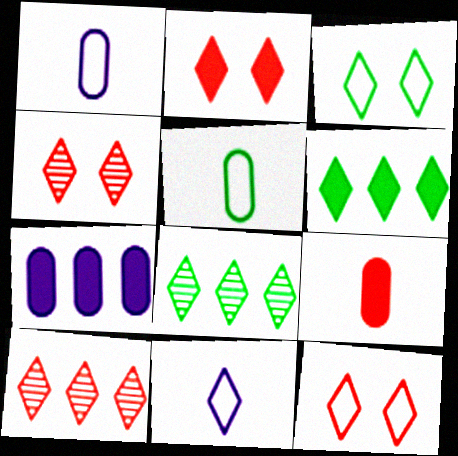[[2, 4, 12], 
[2, 8, 11], 
[4, 6, 11]]